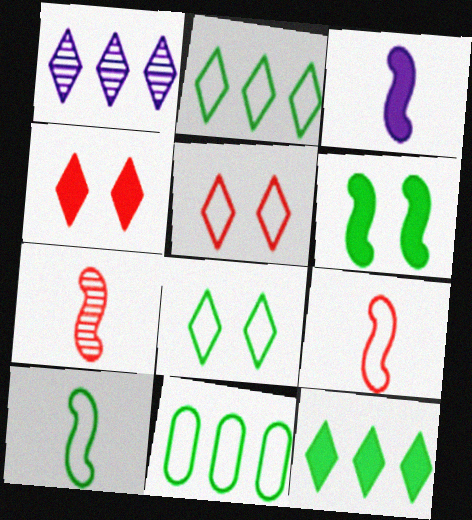[[3, 7, 10], 
[8, 10, 11]]